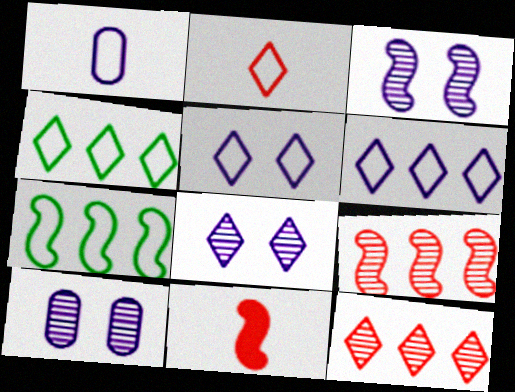[[2, 4, 5], 
[3, 7, 11], 
[3, 8, 10], 
[4, 10, 11]]